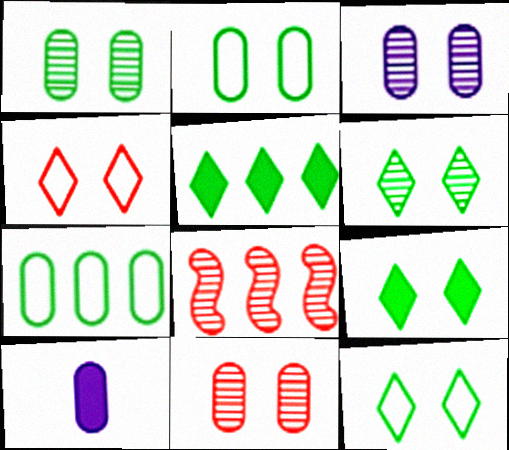[[1, 3, 11], 
[6, 9, 12], 
[7, 10, 11], 
[8, 10, 12]]